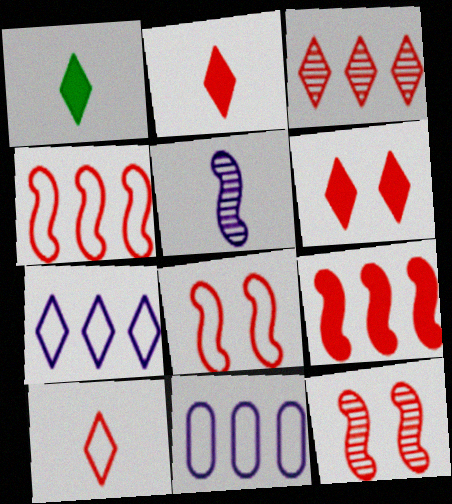[[1, 11, 12], 
[3, 6, 10]]